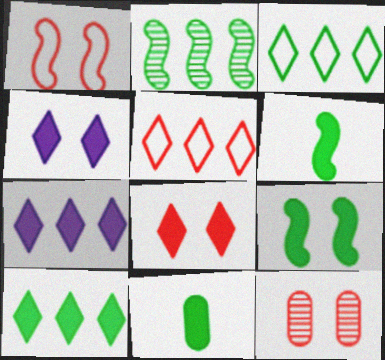[[1, 8, 12], 
[9, 10, 11]]